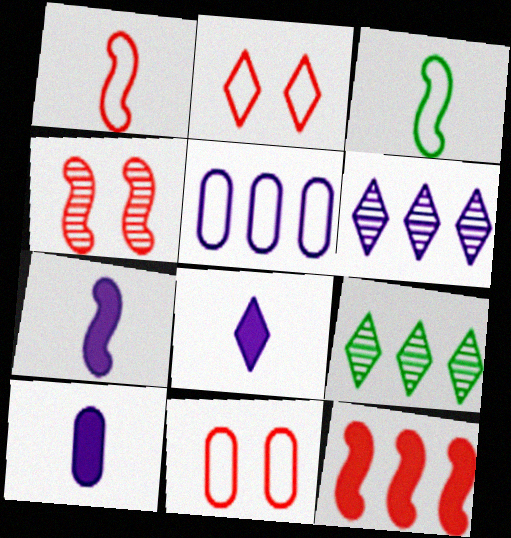[[1, 4, 12], 
[2, 3, 5], 
[2, 8, 9], 
[5, 9, 12], 
[7, 8, 10], 
[7, 9, 11]]